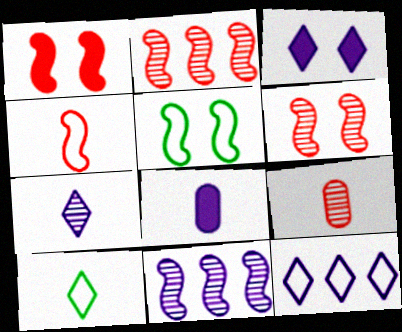[[1, 2, 4], 
[3, 7, 12]]